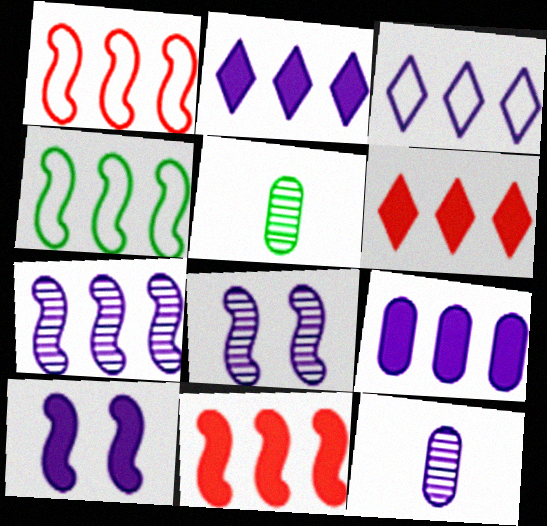[[3, 7, 9], 
[3, 10, 12], 
[4, 7, 11]]